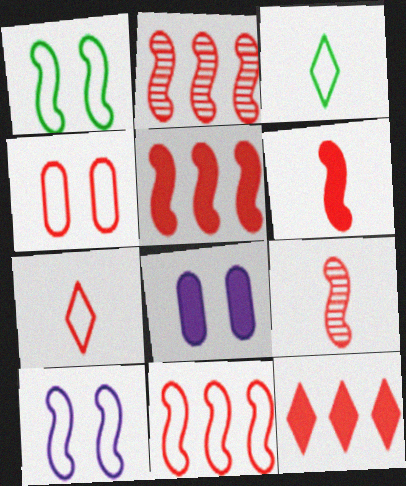[[2, 3, 8], 
[2, 5, 11], 
[4, 7, 11], 
[4, 9, 12]]